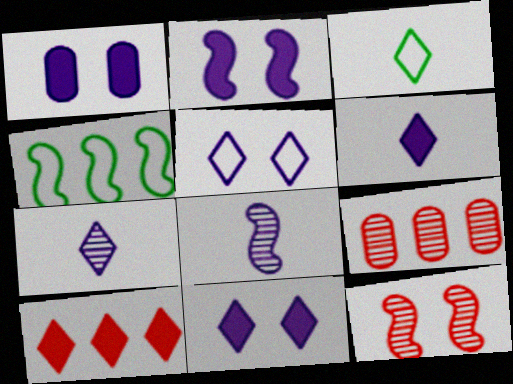[[1, 2, 11], 
[2, 3, 9]]